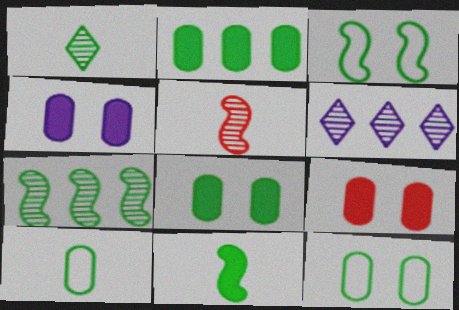[[1, 2, 3], 
[1, 10, 11], 
[3, 7, 11], 
[4, 8, 9]]